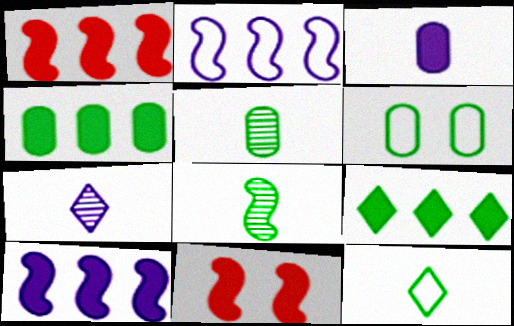[[1, 6, 7], 
[2, 8, 11], 
[3, 9, 11], 
[4, 5, 6], 
[6, 8, 9]]